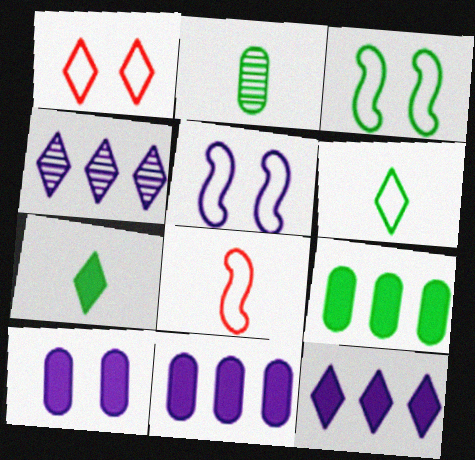[[1, 4, 7]]